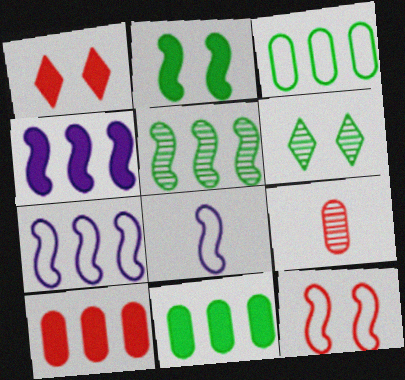[[6, 8, 10]]